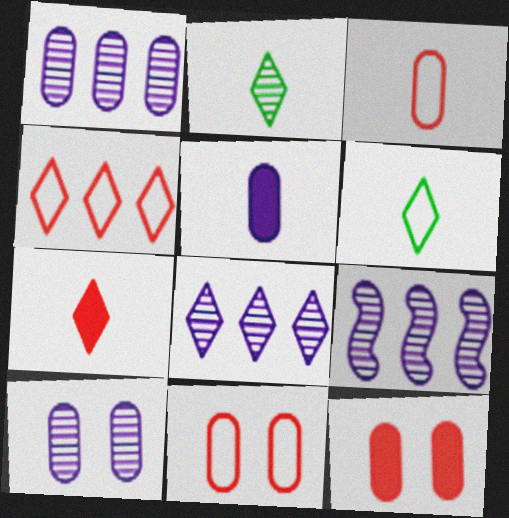[[1, 8, 9], 
[6, 9, 12]]